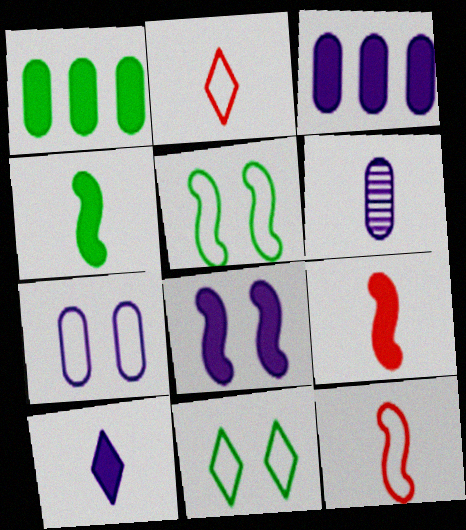[[2, 4, 6], 
[3, 6, 7], 
[3, 8, 10]]